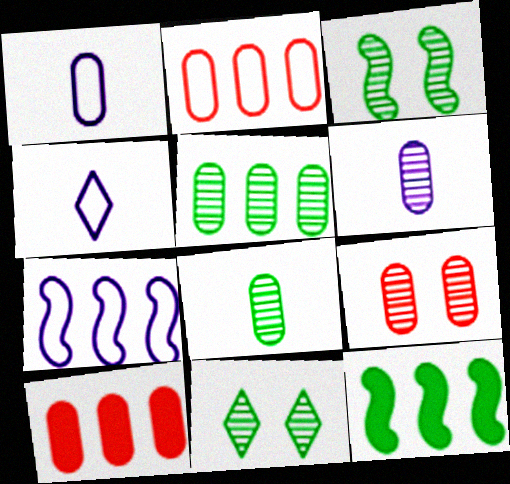[[3, 4, 10], 
[4, 9, 12], 
[5, 6, 9]]